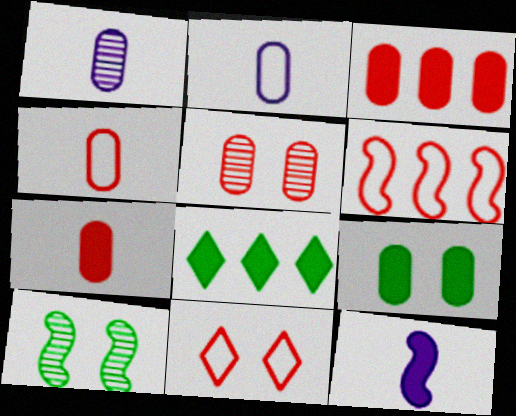[[3, 4, 5], 
[4, 6, 11], 
[6, 10, 12]]